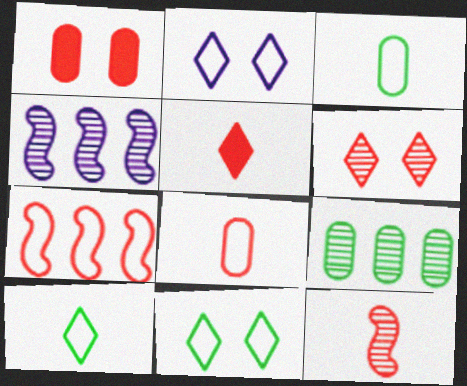[[1, 4, 10], 
[2, 3, 7], 
[5, 8, 12]]